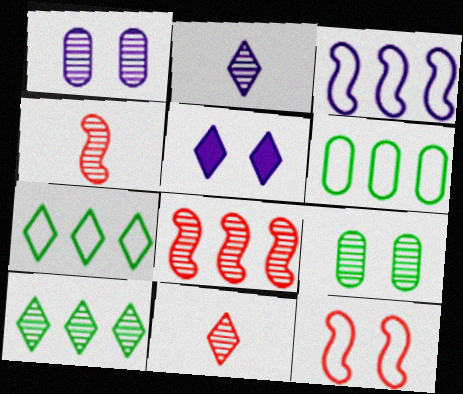[[1, 4, 10], 
[2, 8, 9], 
[4, 5, 6], 
[5, 7, 11], 
[5, 9, 12]]